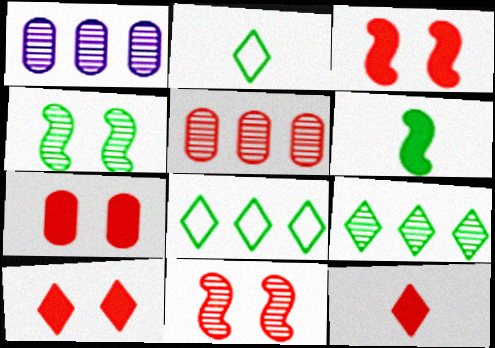[[1, 2, 3], 
[3, 7, 10]]